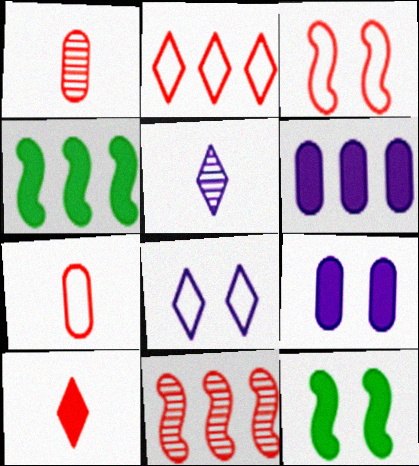[[1, 4, 8], 
[2, 3, 7], 
[4, 9, 10], 
[6, 10, 12]]